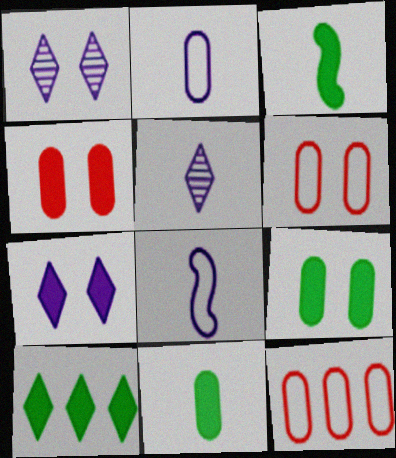[[1, 3, 12], 
[3, 9, 10]]